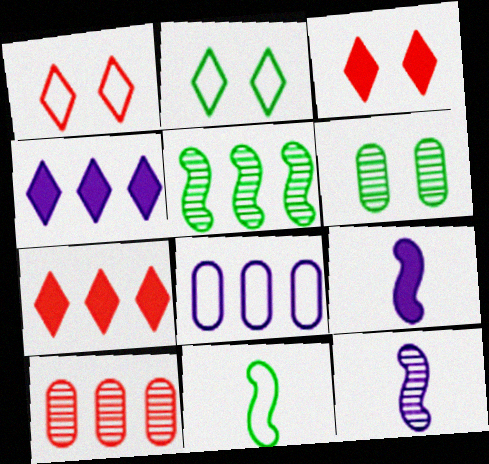[[1, 8, 11], 
[2, 9, 10], 
[5, 7, 8]]